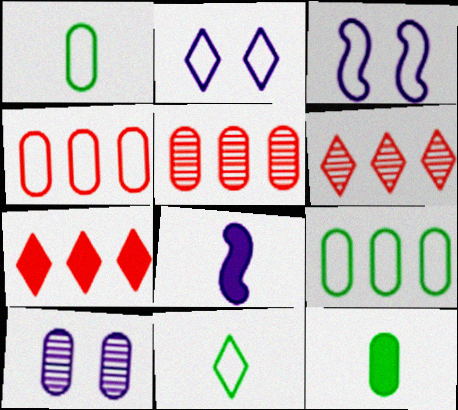[[3, 4, 11], 
[3, 6, 12], 
[4, 10, 12]]